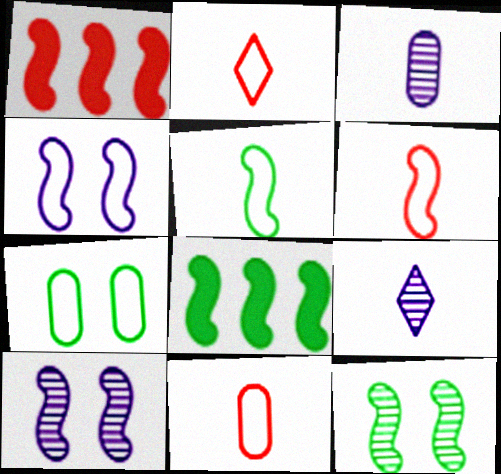[[1, 5, 10], 
[1, 7, 9], 
[2, 6, 11], 
[5, 8, 12], 
[6, 8, 10]]